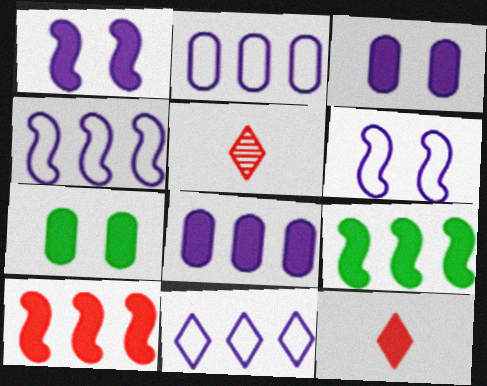[[2, 4, 11], 
[3, 9, 12], 
[4, 5, 7]]